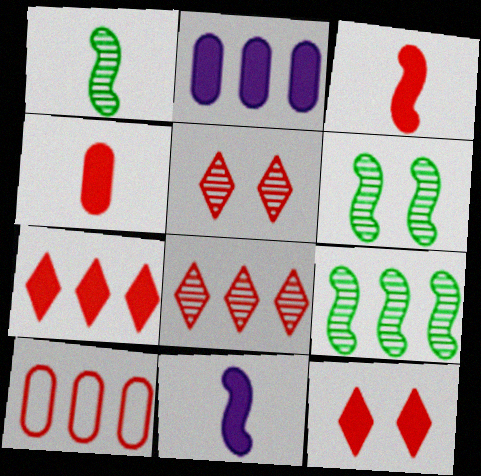[[1, 6, 9], 
[3, 5, 10]]